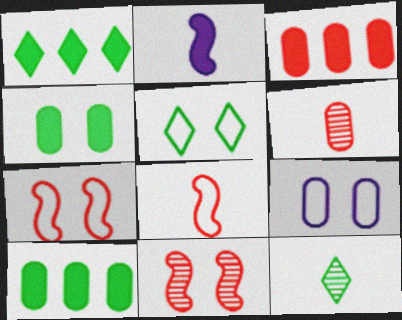[[1, 5, 12], 
[5, 7, 9], 
[6, 9, 10]]